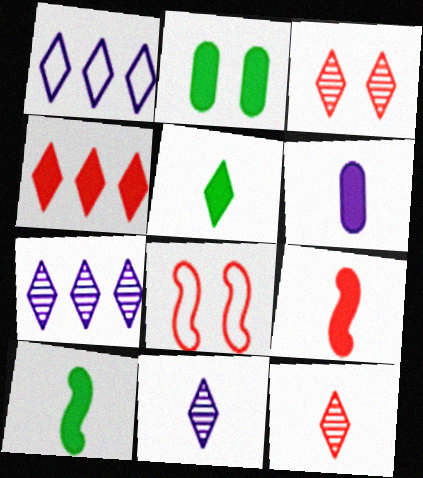[[1, 3, 5], 
[5, 6, 9]]